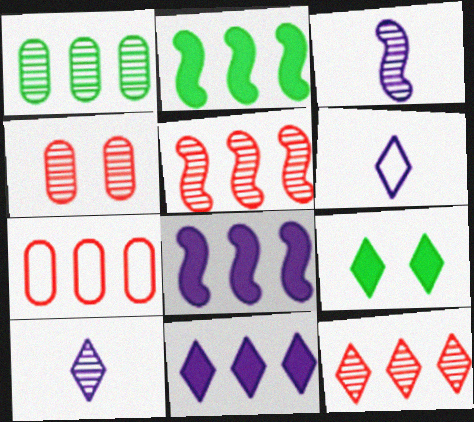[[2, 4, 6], 
[3, 7, 9], 
[6, 9, 12]]